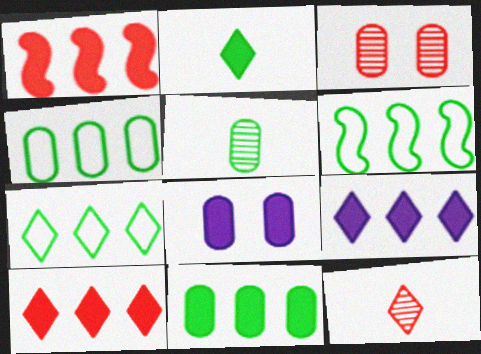[[1, 2, 8], 
[1, 9, 11], 
[4, 6, 7], 
[6, 8, 12]]